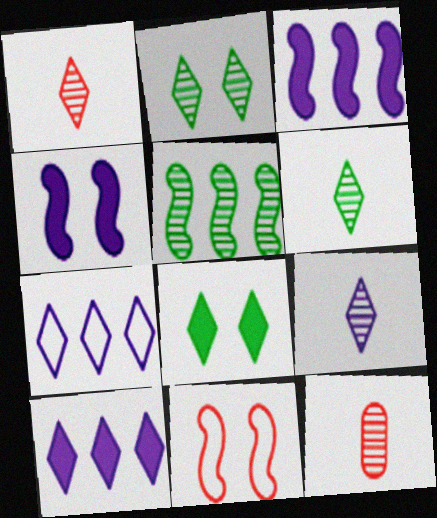[[1, 6, 9], 
[1, 7, 8]]